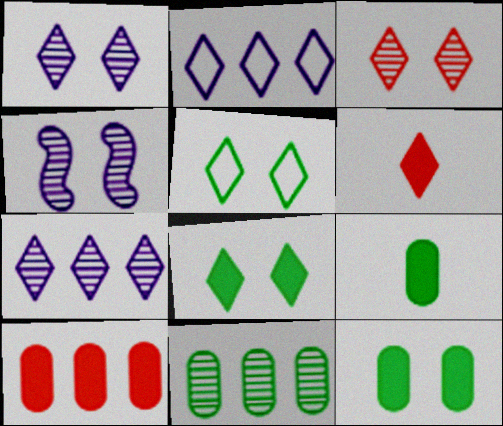[[5, 6, 7]]